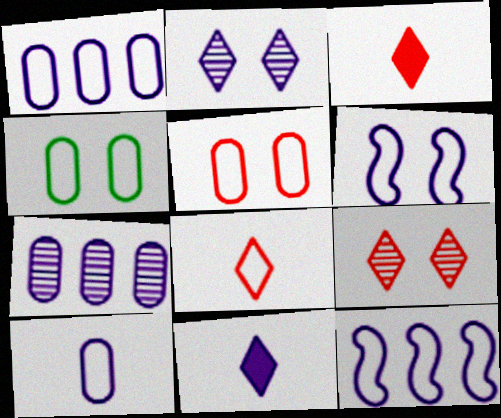[[4, 8, 12], 
[6, 7, 11]]